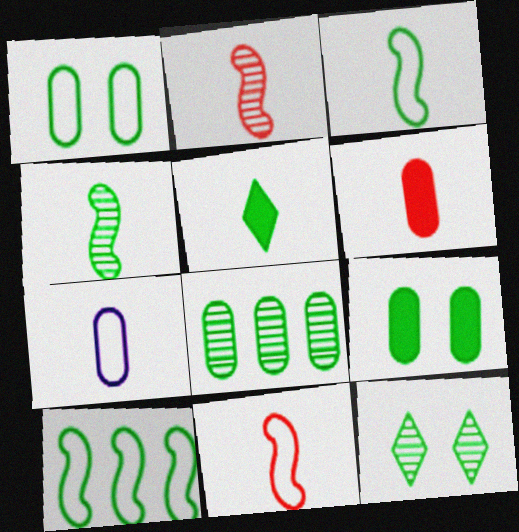[[2, 5, 7], 
[4, 8, 12]]